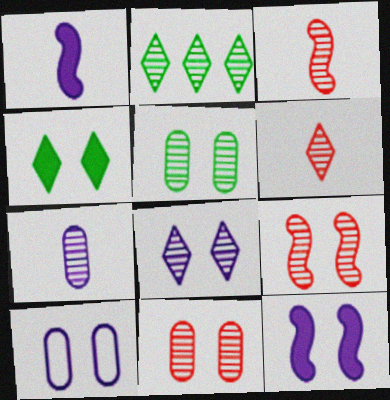[[2, 6, 8], 
[2, 7, 9], 
[4, 9, 10], 
[5, 8, 9], 
[8, 10, 12]]